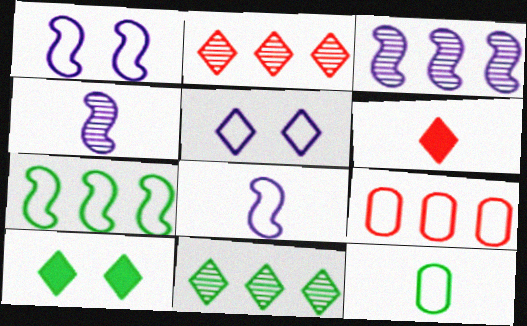[[4, 6, 12], 
[4, 9, 10], 
[5, 6, 11]]